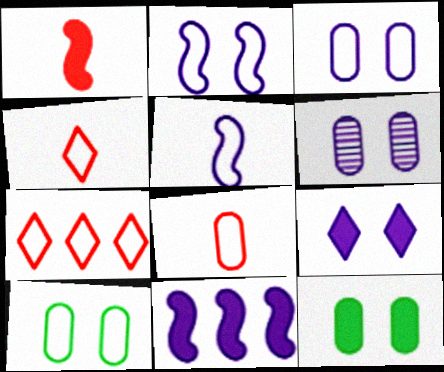[[2, 6, 9], 
[5, 7, 10]]